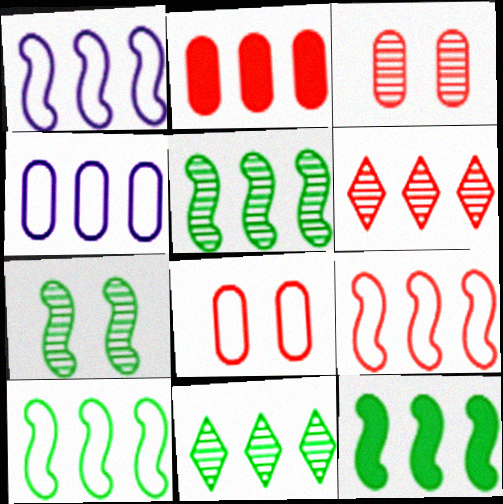[[1, 2, 11], 
[1, 9, 10], 
[2, 6, 9], 
[4, 6, 12], 
[5, 10, 12]]